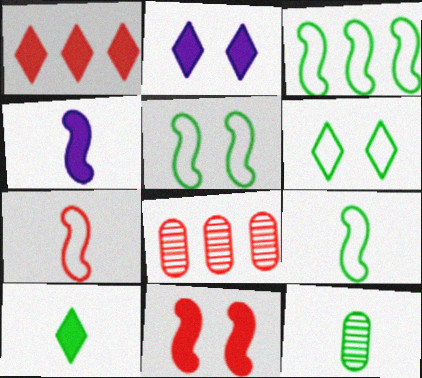[[1, 2, 10], 
[2, 8, 9], 
[3, 5, 9], 
[4, 6, 8], 
[9, 10, 12]]